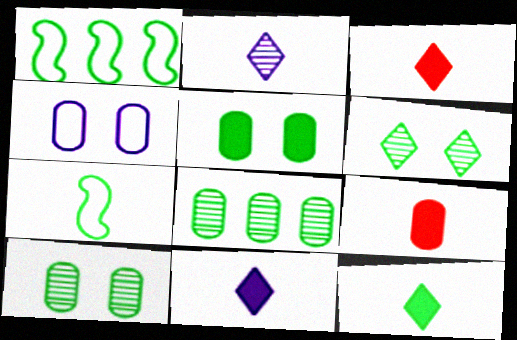[[1, 10, 12], 
[2, 7, 9], 
[3, 11, 12], 
[4, 8, 9]]